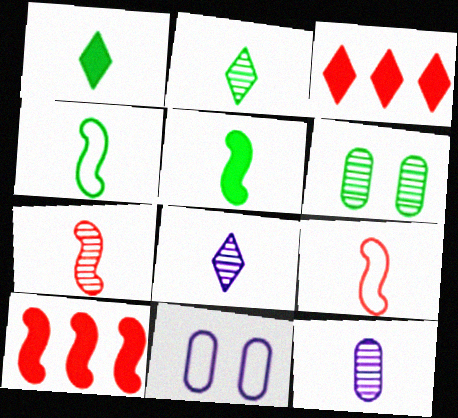[[1, 9, 12], 
[2, 7, 12], 
[2, 10, 11]]